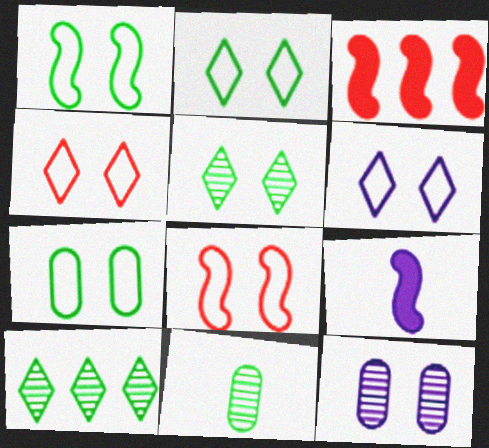[[1, 2, 7], 
[2, 4, 6], 
[3, 6, 11], 
[6, 7, 8]]